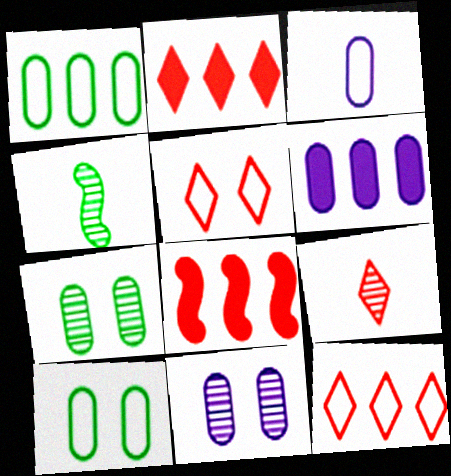[[2, 5, 9], 
[3, 6, 11], 
[4, 5, 6]]